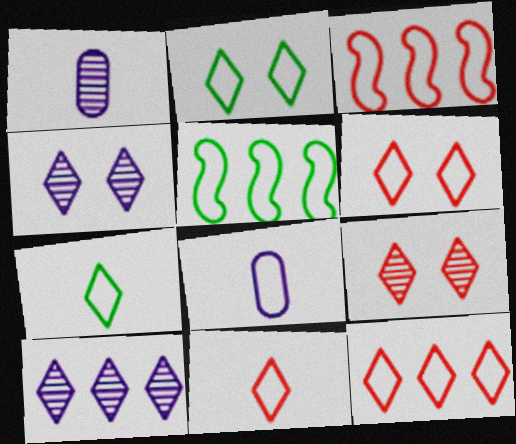[[2, 3, 8], 
[5, 6, 8], 
[6, 11, 12]]